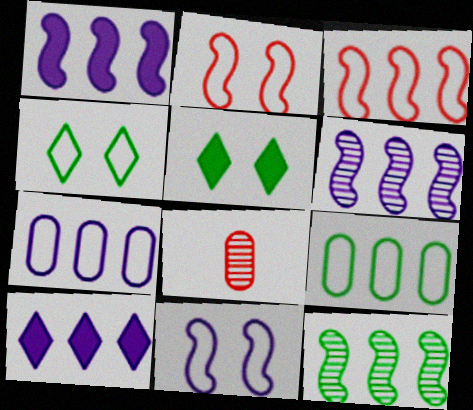[[1, 3, 12], 
[1, 4, 8], 
[6, 7, 10]]